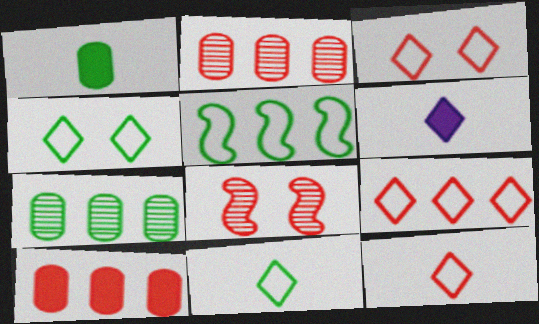[[3, 9, 12], 
[8, 10, 12]]